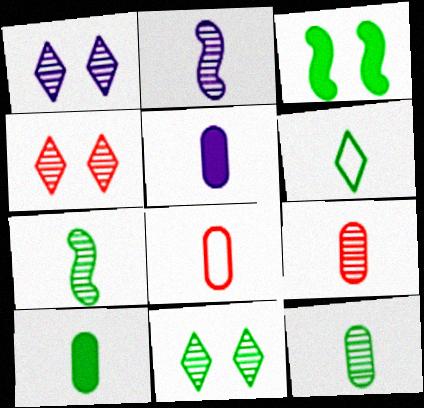[[1, 4, 11], 
[5, 8, 12], 
[6, 7, 10]]